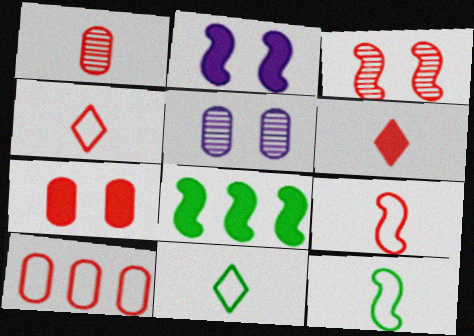[[1, 6, 9], 
[1, 7, 10], 
[3, 6, 10], 
[4, 5, 8]]